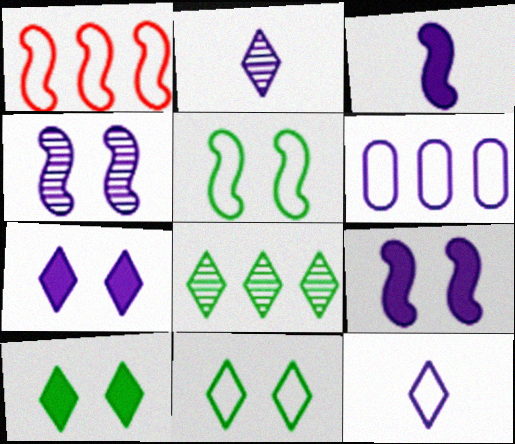[[2, 6, 9]]